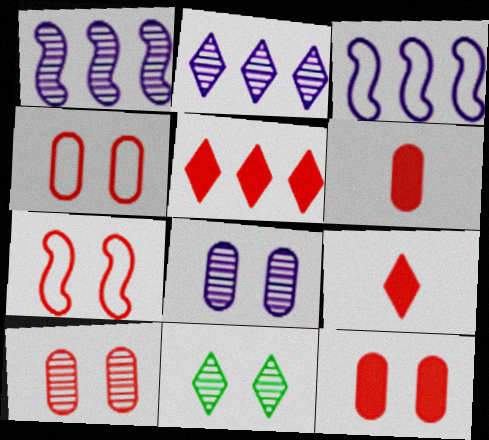[[3, 6, 11], 
[4, 10, 12]]